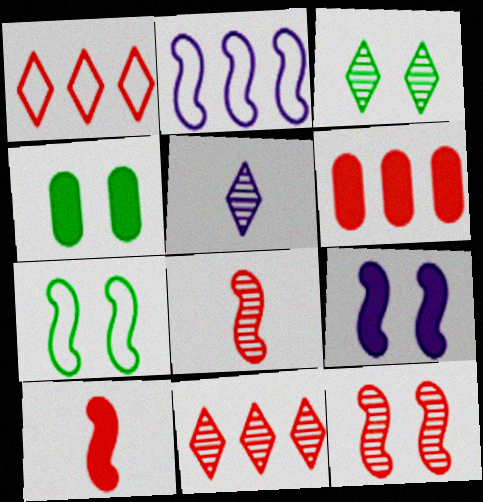[[3, 4, 7], 
[3, 5, 11], 
[5, 6, 7], 
[7, 9, 12]]